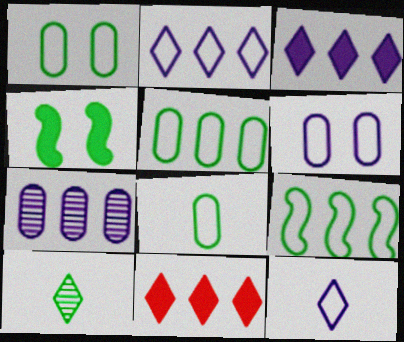[[1, 5, 8], 
[4, 5, 10], 
[7, 9, 11]]